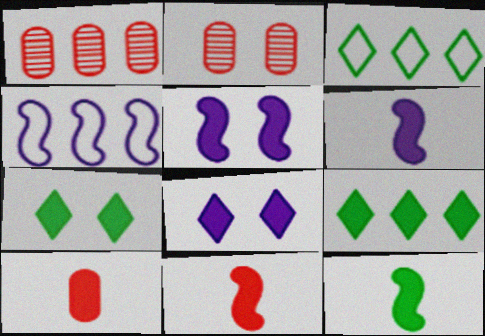[[1, 4, 9], 
[2, 3, 6], 
[5, 9, 10], 
[6, 11, 12]]